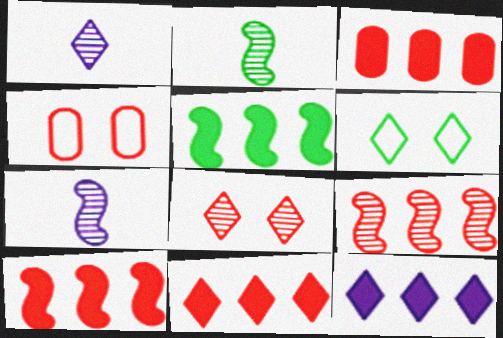[[1, 4, 5], 
[1, 6, 11], 
[2, 4, 12], 
[3, 5, 12], 
[3, 6, 7], 
[3, 10, 11]]